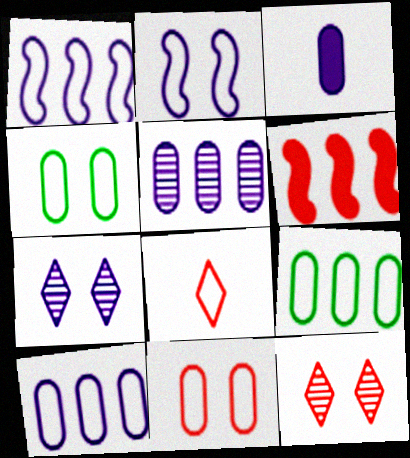[[1, 3, 7], 
[1, 4, 8], 
[2, 8, 9]]